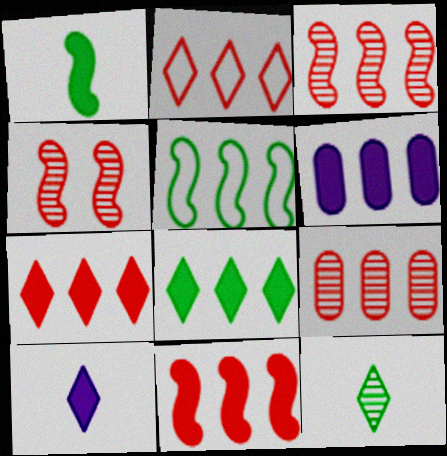[[2, 9, 11], 
[6, 8, 11]]